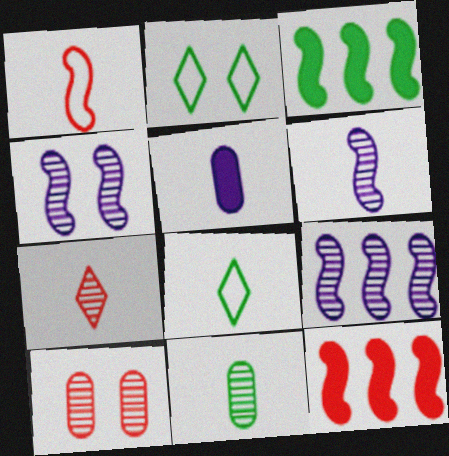[[1, 3, 4], 
[2, 3, 11], 
[4, 6, 9], 
[6, 7, 11]]